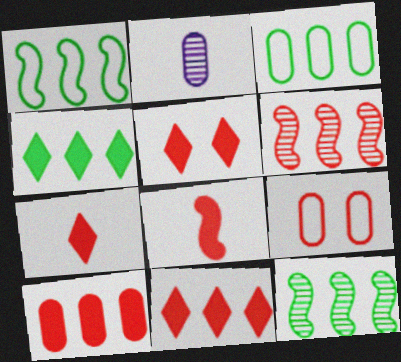[[1, 2, 5], 
[3, 4, 12], 
[5, 7, 11], 
[5, 8, 10], 
[6, 7, 9]]